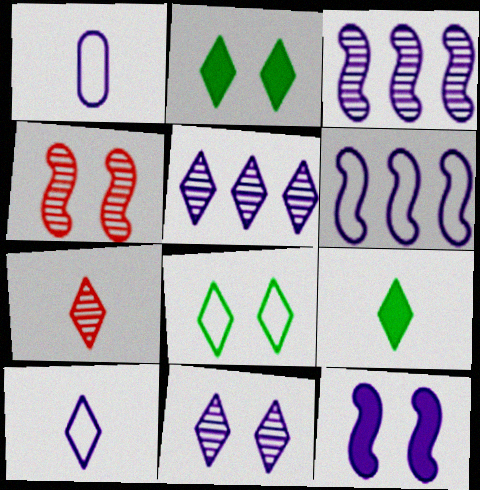[[1, 5, 12], 
[7, 9, 10]]